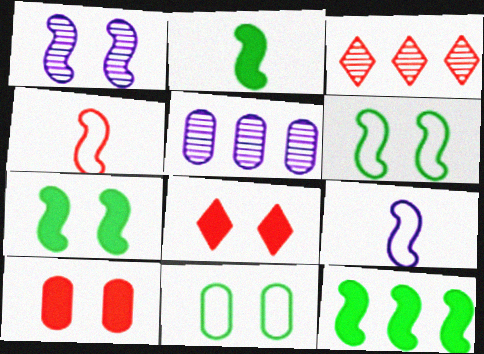[[1, 4, 12], 
[1, 8, 11], 
[2, 7, 12], 
[3, 4, 10]]